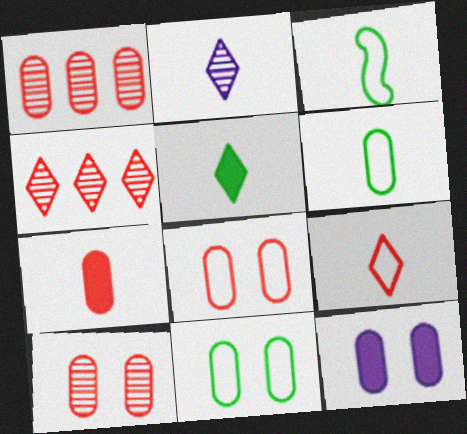[[1, 6, 12], 
[1, 7, 8], 
[2, 3, 7], 
[2, 5, 9], 
[3, 4, 12], 
[10, 11, 12]]